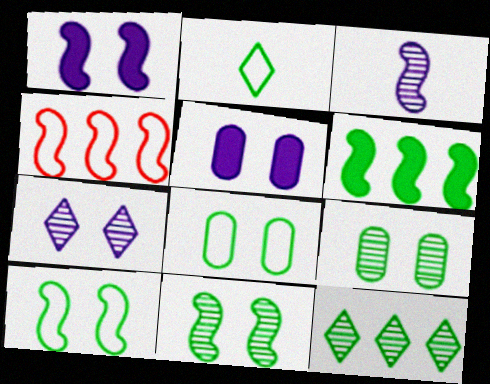[[2, 6, 9]]